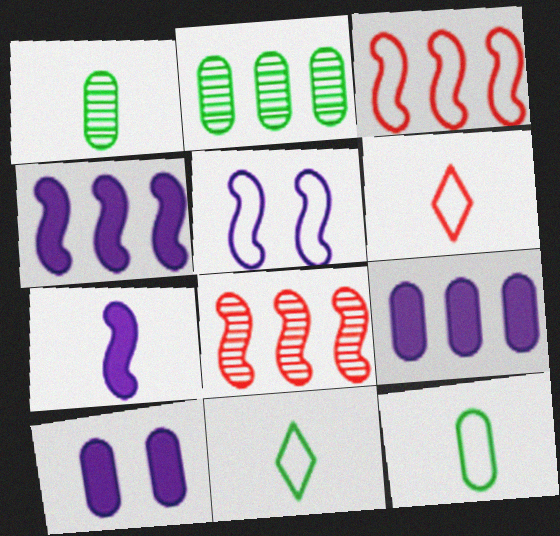[[1, 6, 7], 
[8, 10, 11]]